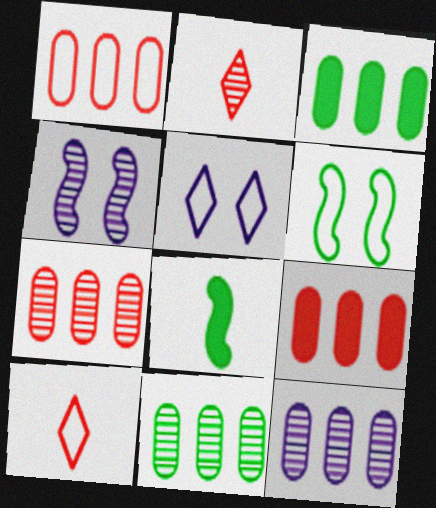[[1, 3, 12], 
[1, 7, 9], 
[2, 4, 11], 
[3, 4, 10], 
[5, 7, 8], 
[7, 11, 12]]